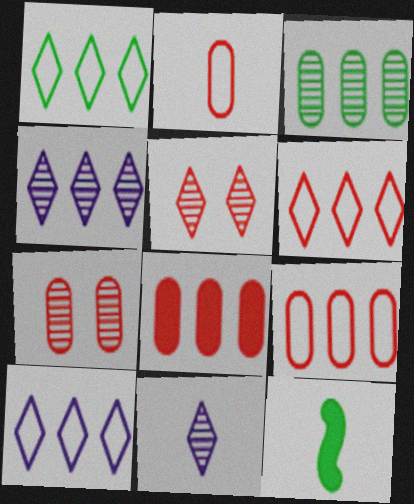[[1, 6, 10], 
[2, 7, 8], 
[2, 11, 12], 
[7, 10, 12]]